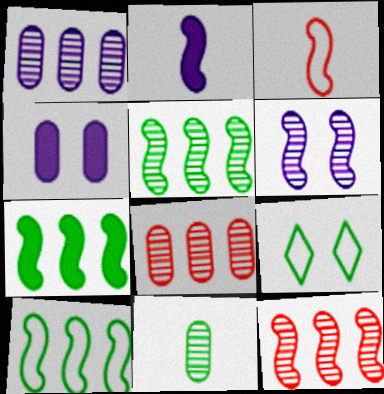[[2, 8, 9], 
[3, 6, 7], 
[5, 7, 10], 
[7, 9, 11]]